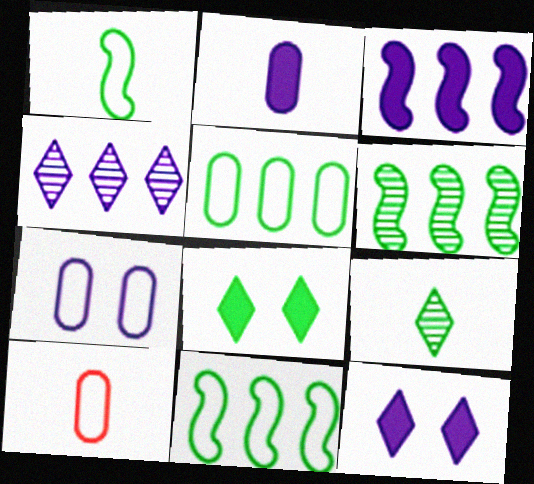[[2, 3, 12], 
[5, 7, 10], 
[6, 10, 12]]